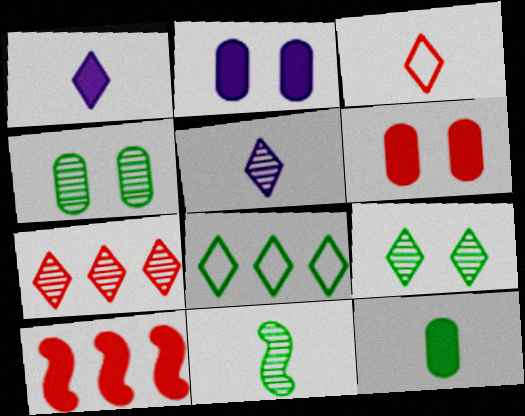[[5, 7, 9]]